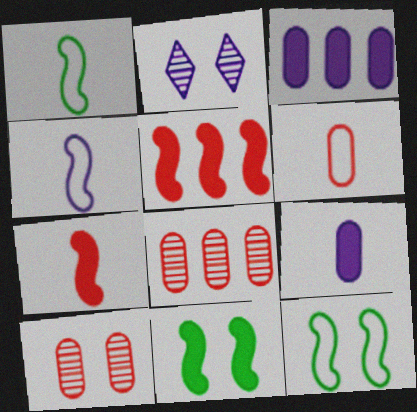[[2, 3, 4]]